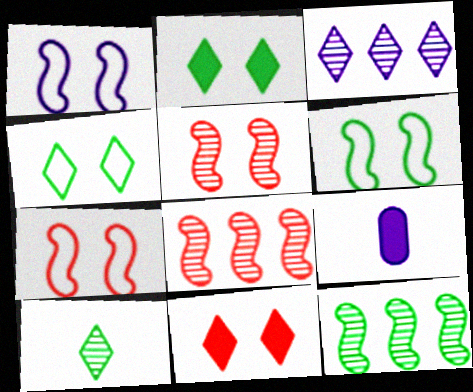[[1, 3, 9], 
[1, 6, 7], 
[4, 8, 9]]